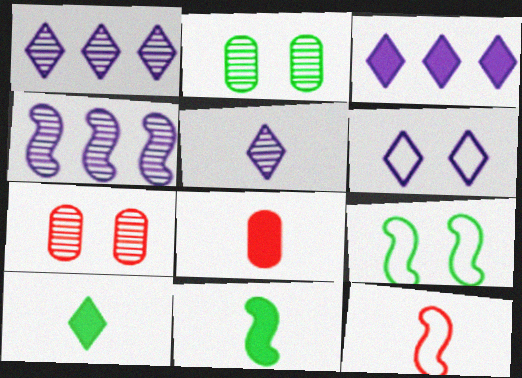[[1, 8, 9], 
[2, 3, 12], 
[3, 5, 6]]